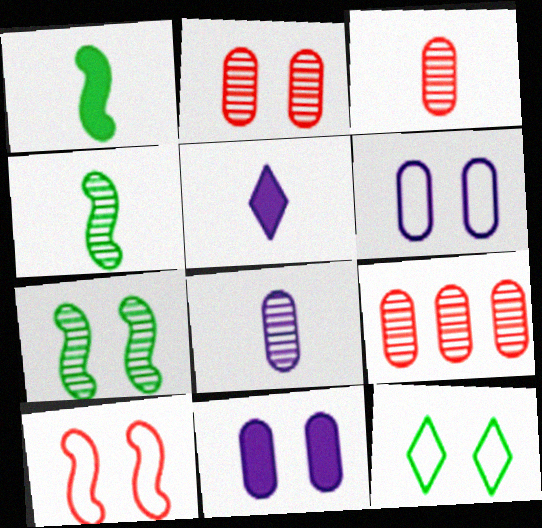[[2, 3, 9], 
[6, 10, 12]]